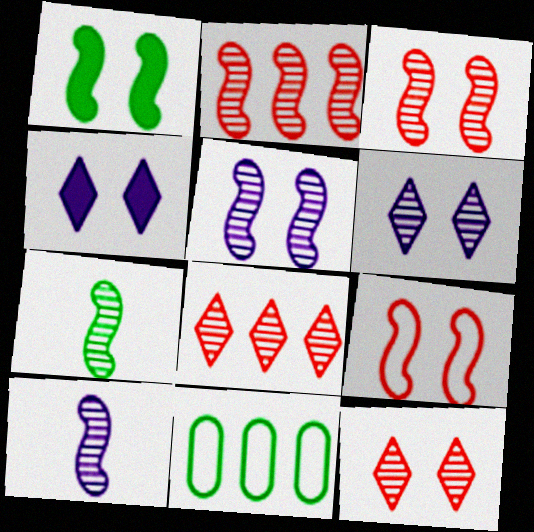[[1, 5, 9], 
[2, 5, 7]]